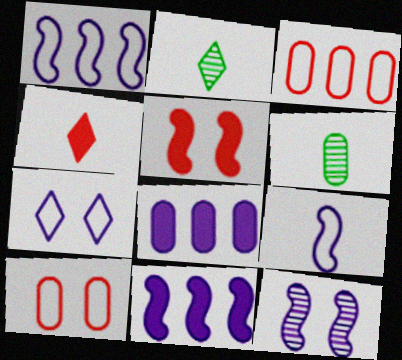[[2, 10, 11], 
[4, 6, 9], 
[6, 8, 10], 
[9, 11, 12]]